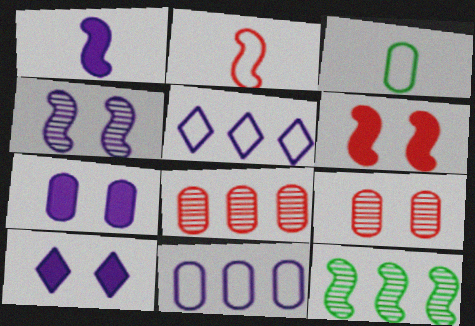[[3, 7, 8]]